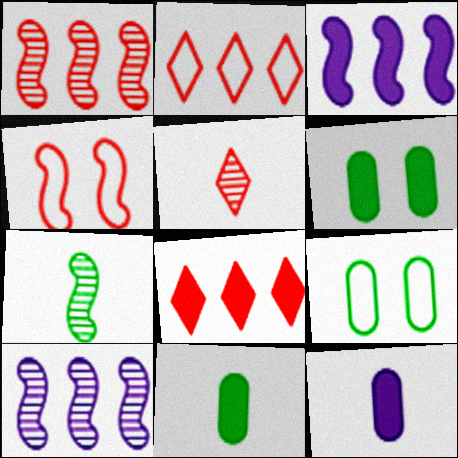[[3, 4, 7], 
[3, 5, 9]]